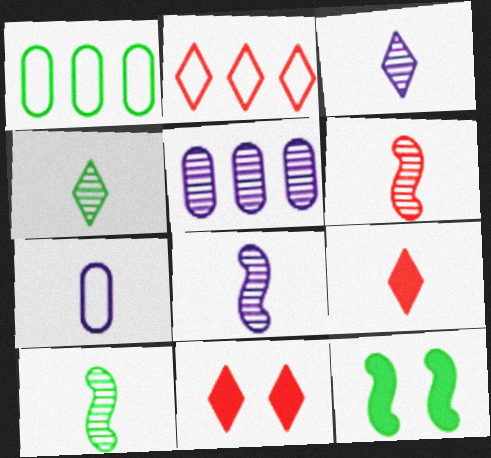[[1, 4, 12], 
[1, 8, 11], 
[6, 8, 10], 
[7, 9, 10]]